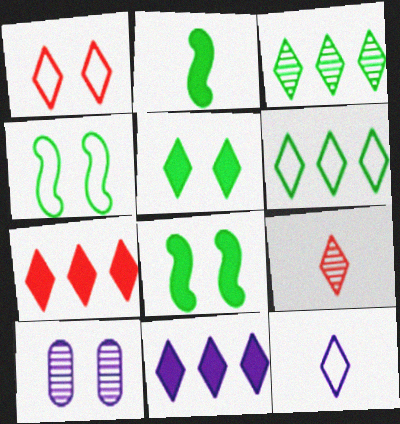[[1, 6, 12], 
[1, 7, 9], 
[1, 8, 10]]